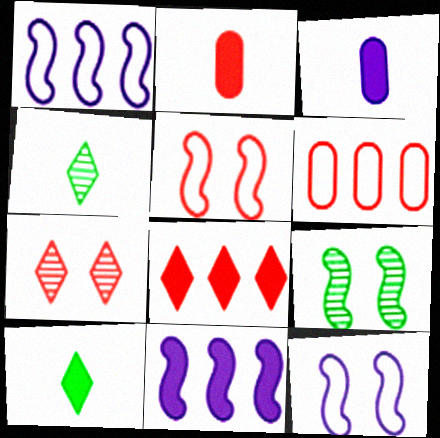[]